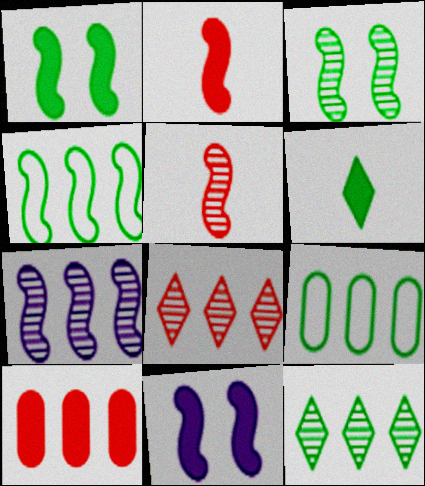[[3, 5, 7], 
[3, 6, 9], 
[4, 5, 11], 
[6, 10, 11]]